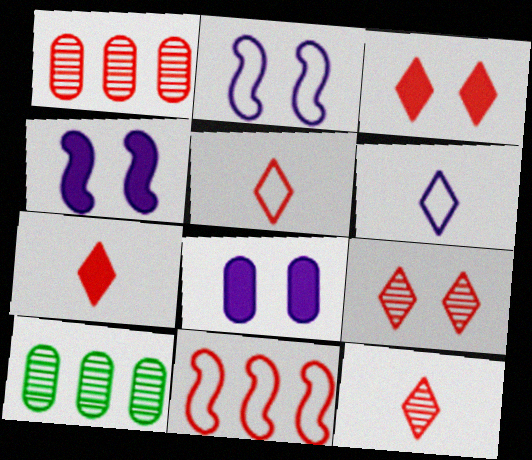[[2, 7, 10], 
[4, 5, 10], 
[5, 7, 12]]